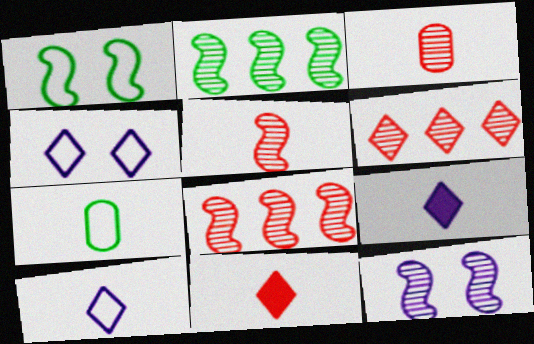[[2, 5, 12], 
[5, 7, 9]]